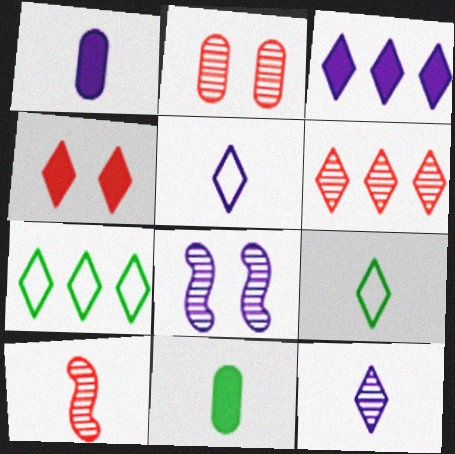[[1, 9, 10], 
[2, 6, 10], 
[3, 6, 7], 
[4, 7, 12], 
[5, 10, 11]]